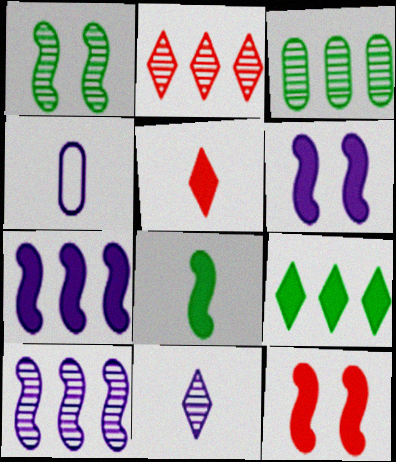[[2, 3, 10], 
[7, 8, 12]]